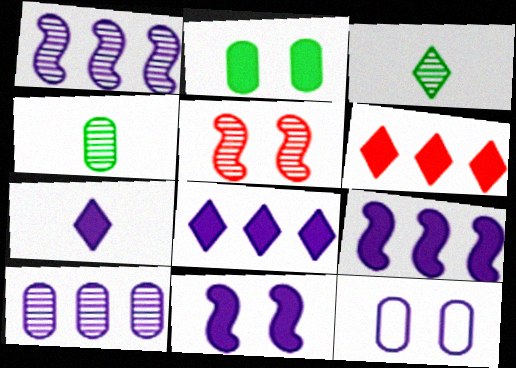[[1, 7, 12], 
[3, 5, 10]]